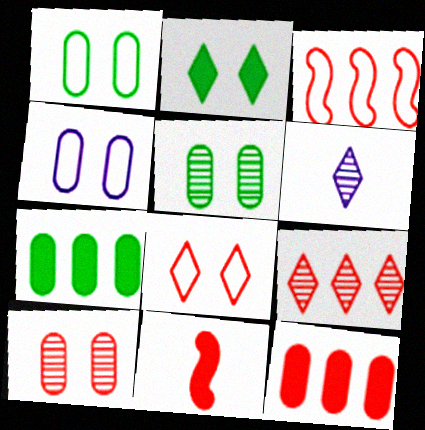[[3, 9, 12]]